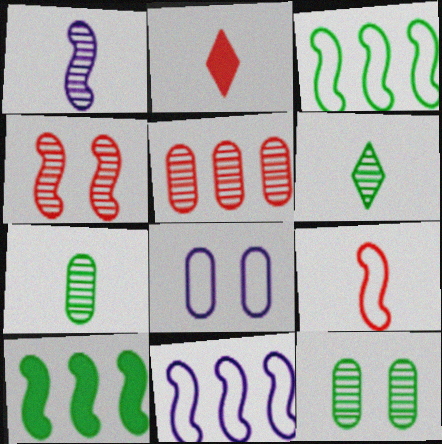[[2, 11, 12]]